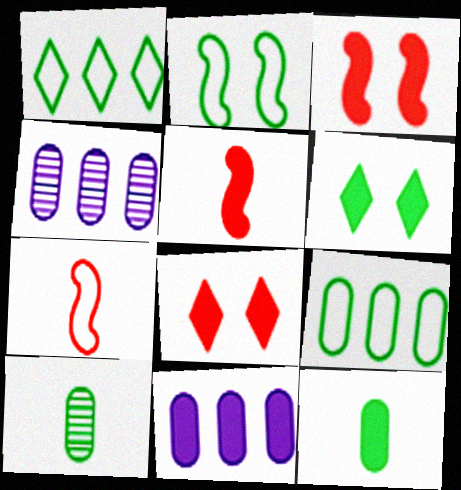[[4, 6, 7], 
[5, 6, 11]]